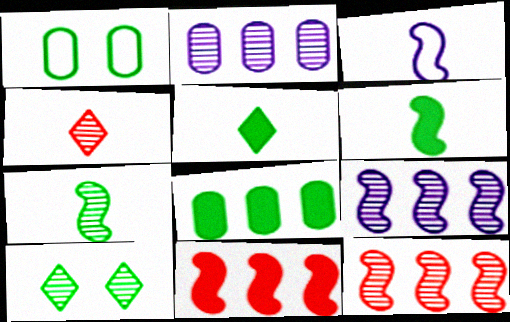[]